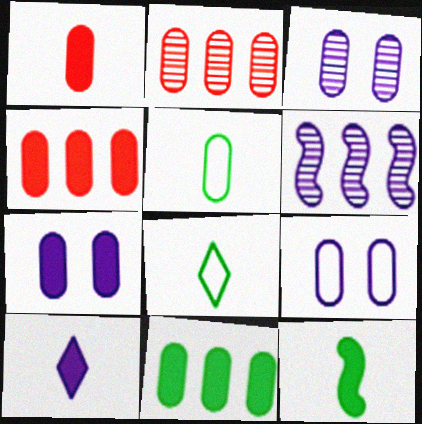[[1, 7, 11], 
[1, 10, 12], 
[2, 5, 7], 
[3, 4, 5], 
[3, 7, 9], 
[6, 9, 10]]